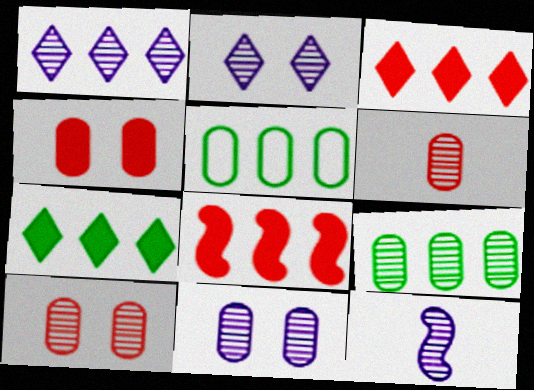[[1, 5, 8], 
[1, 11, 12], 
[6, 9, 11]]